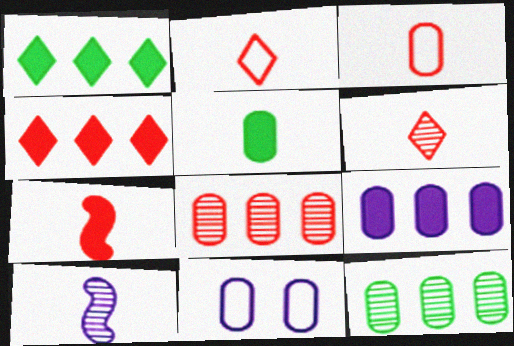[[2, 5, 10], 
[3, 6, 7], 
[5, 8, 11]]